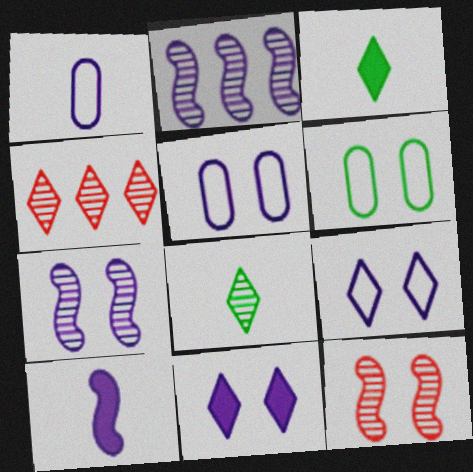[[1, 2, 11], 
[3, 4, 9], 
[4, 6, 10], 
[5, 7, 11], 
[6, 11, 12]]